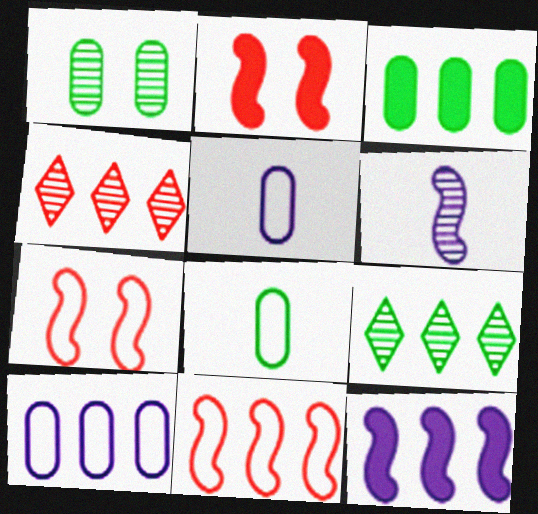[[1, 3, 8], 
[1, 4, 6], 
[2, 5, 9]]